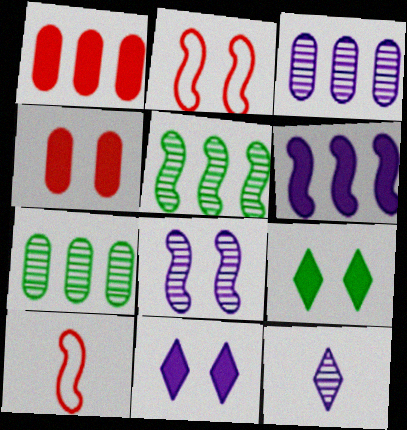[[3, 8, 12], 
[3, 9, 10], 
[7, 10, 11]]